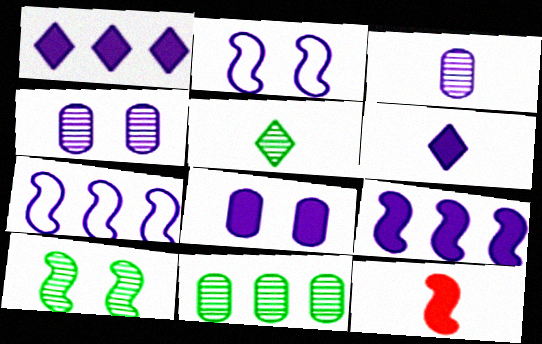[[1, 2, 3], 
[4, 6, 7], 
[5, 10, 11], 
[6, 8, 9], 
[7, 10, 12]]